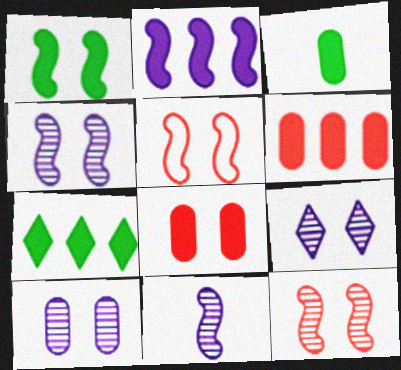[[1, 3, 7], 
[1, 4, 5], 
[2, 6, 7], 
[4, 9, 10]]